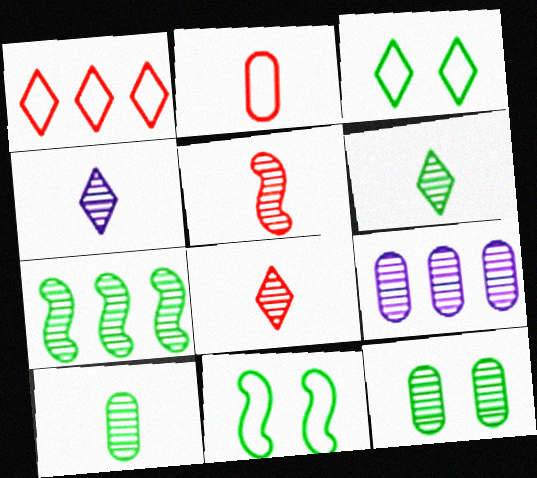[[4, 5, 10], 
[4, 6, 8], 
[6, 7, 12]]